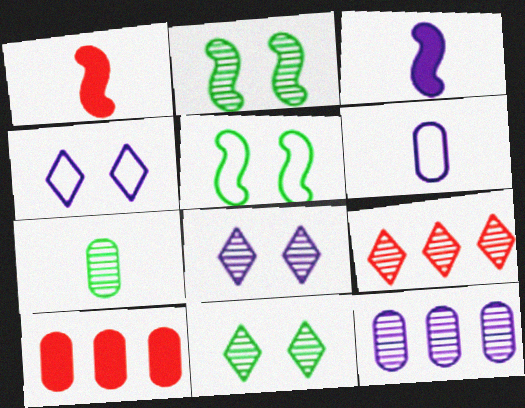[[3, 4, 12]]